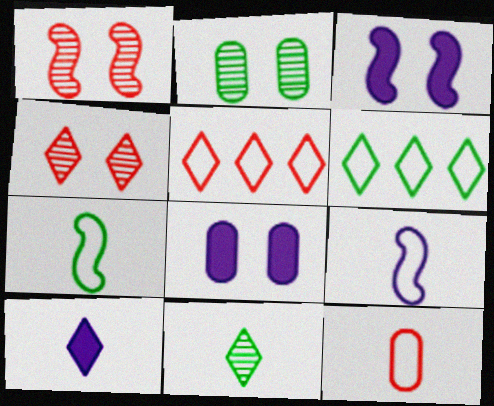[[4, 6, 10]]